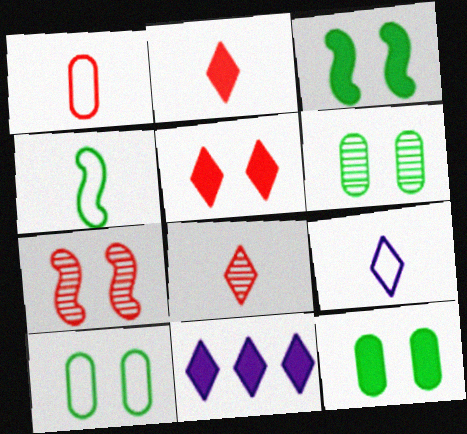[[1, 4, 9], 
[6, 10, 12]]